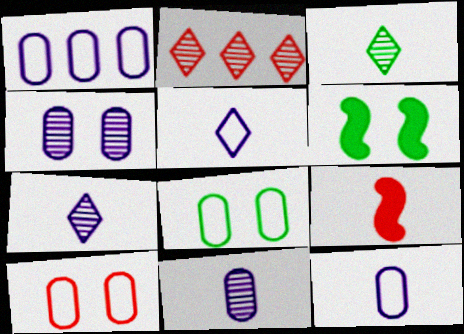[[2, 6, 12], 
[2, 9, 10], 
[3, 9, 12]]